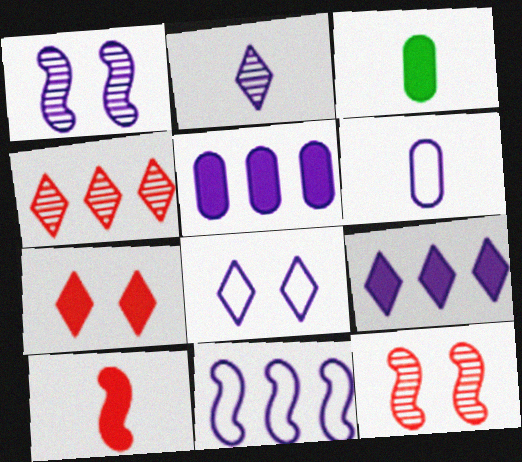[[1, 6, 9], 
[2, 8, 9], 
[6, 8, 11]]